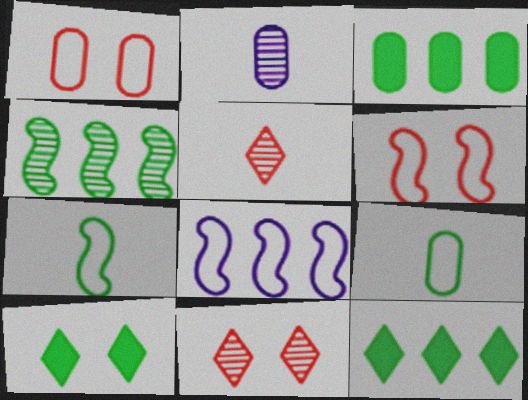[[1, 2, 3], 
[2, 4, 11], 
[2, 6, 12], 
[4, 9, 10], 
[6, 7, 8]]